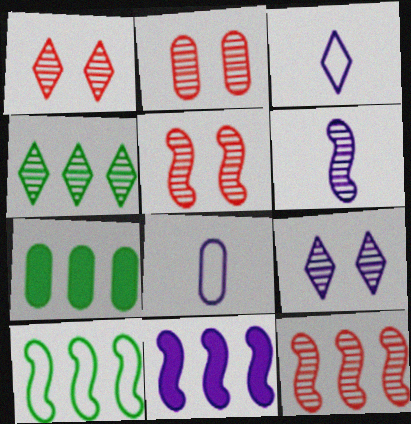[[1, 2, 5], 
[2, 4, 6], 
[2, 7, 8], 
[3, 5, 7], 
[4, 7, 10], 
[8, 9, 11], 
[10, 11, 12]]